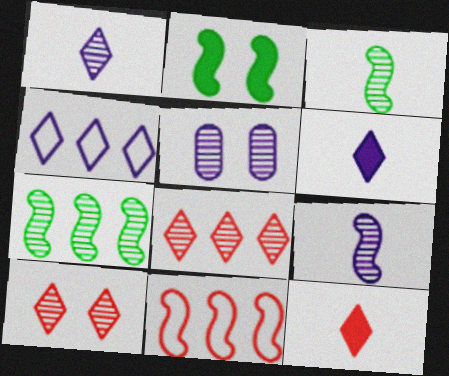[[2, 9, 11], 
[3, 5, 8]]